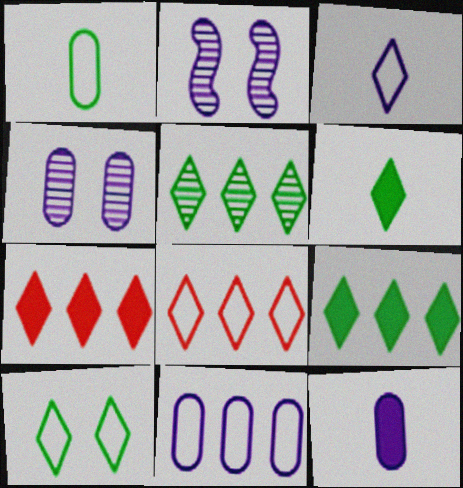[[1, 2, 7], 
[3, 8, 10], 
[4, 11, 12], 
[5, 6, 10]]